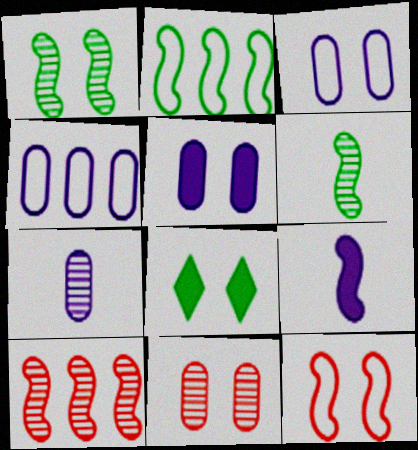[[4, 5, 7]]